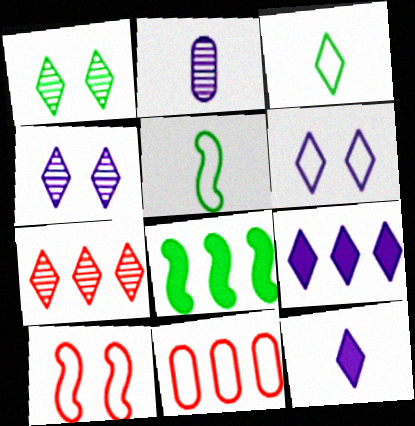[[5, 6, 11]]